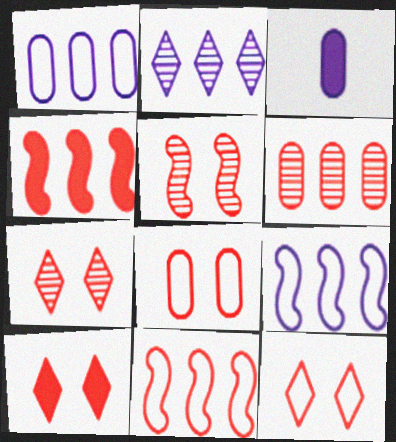[[5, 8, 10], 
[7, 10, 12]]